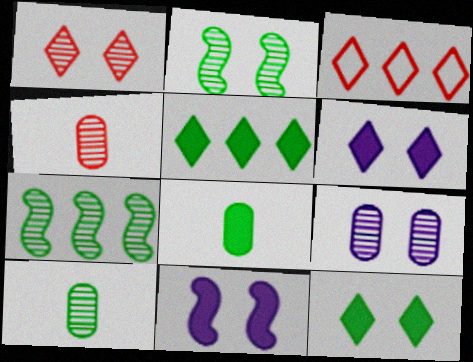[[1, 2, 9], 
[3, 10, 11]]